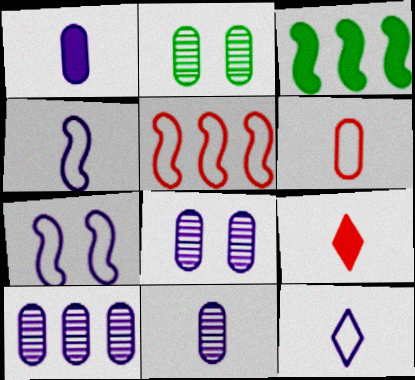[[8, 10, 11]]